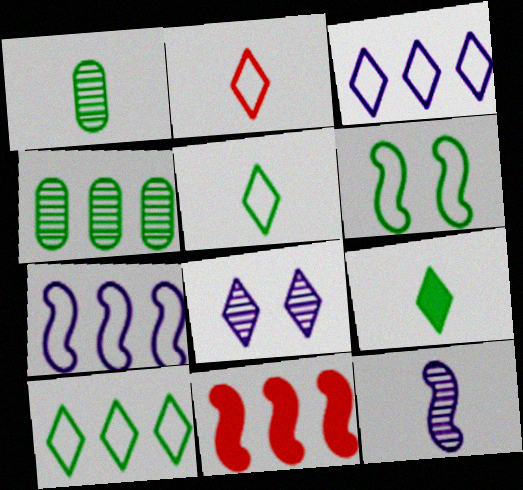[[3, 4, 11], 
[4, 6, 9], 
[6, 11, 12]]